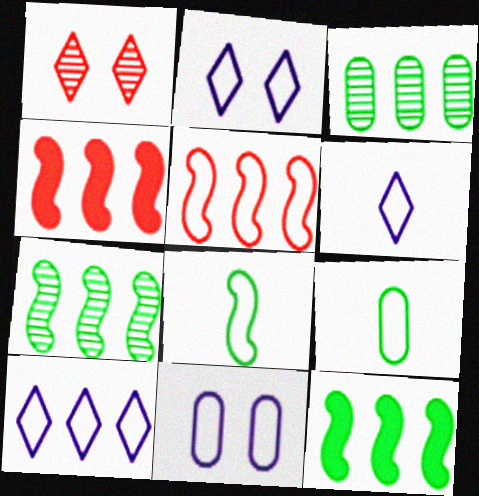[[2, 5, 9], 
[2, 6, 10], 
[3, 4, 10]]